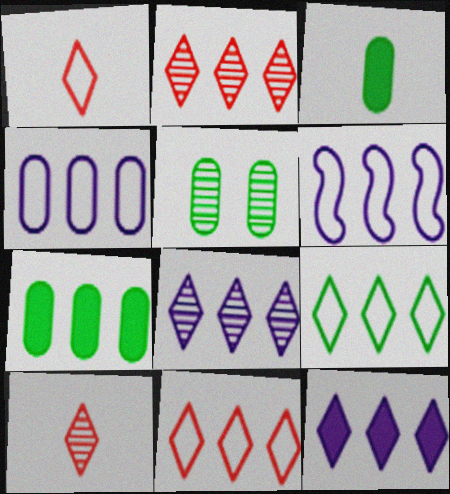[[2, 6, 7], 
[2, 9, 12]]